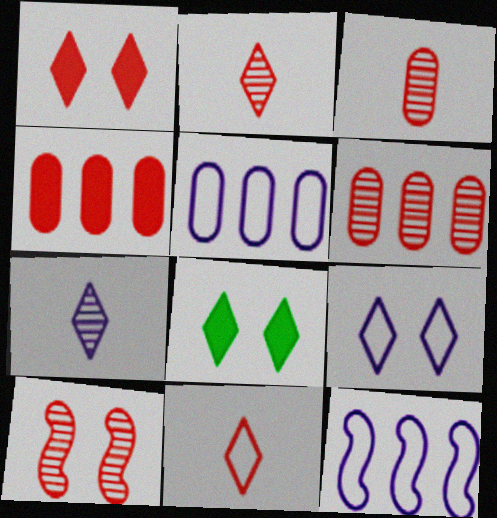[[2, 6, 10], 
[3, 8, 12], 
[4, 10, 11]]